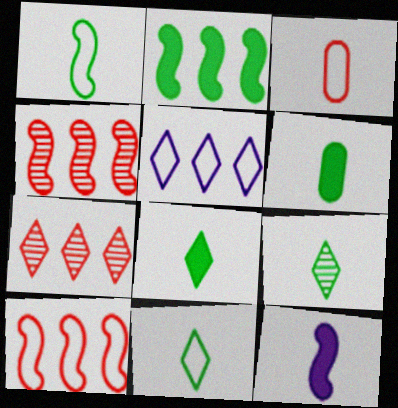[[1, 6, 9], 
[3, 9, 12], 
[8, 9, 11]]